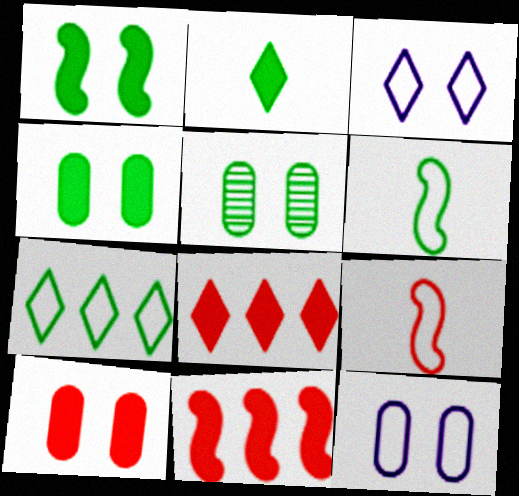[[5, 10, 12], 
[7, 9, 12]]